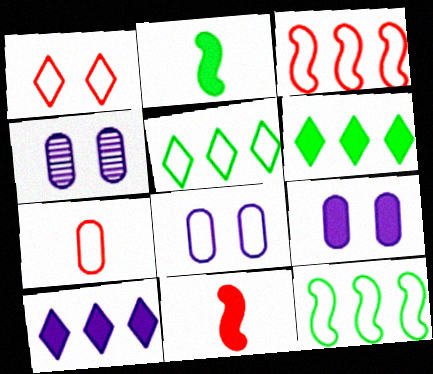[[1, 3, 7], 
[4, 5, 11], 
[4, 8, 9], 
[6, 9, 11]]